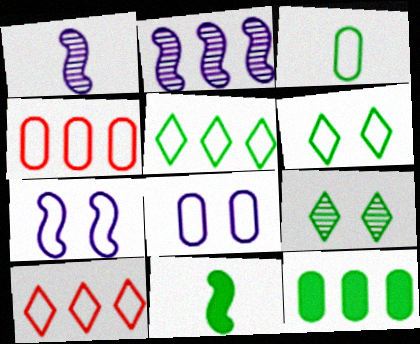[[2, 10, 12], 
[3, 4, 8], 
[3, 7, 10]]